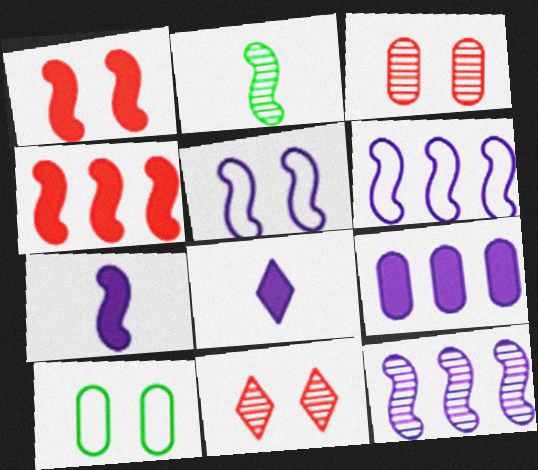[[1, 2, 6], 
[2, 4, 5], 
[5, 7, 12]]